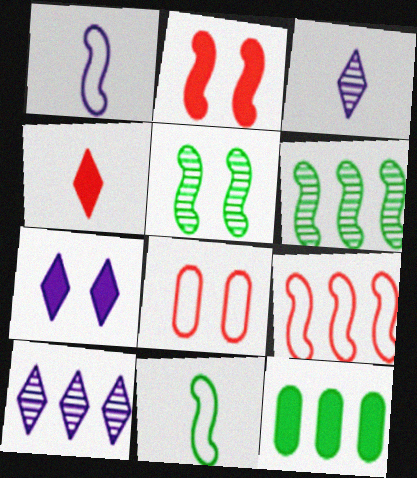[[1, 2, 6], 
[5, 7, 8], 
[9, 10, 12]]